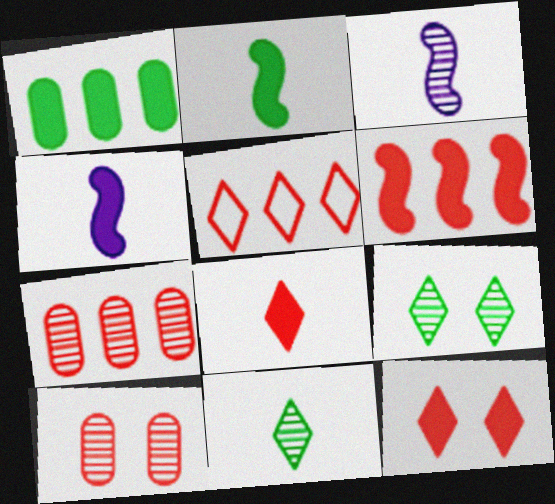[[1, 4, 12], 
[3, 7, 9], 
[5, 6, 7]]